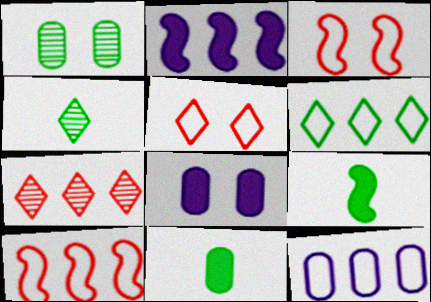[[1, 6, 9], 
[4, 8, 10], 
[6, 10, 12]]